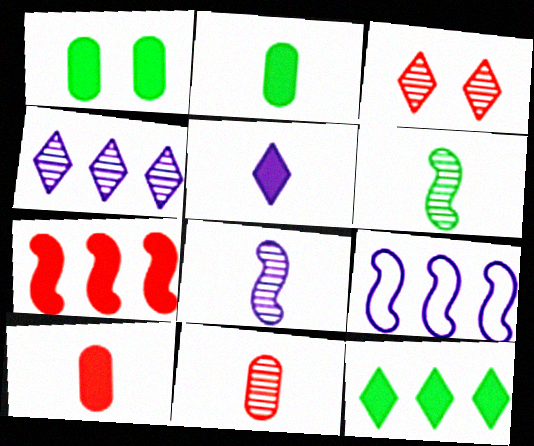[[1, 5, 7], 
[2, 3, 9]]